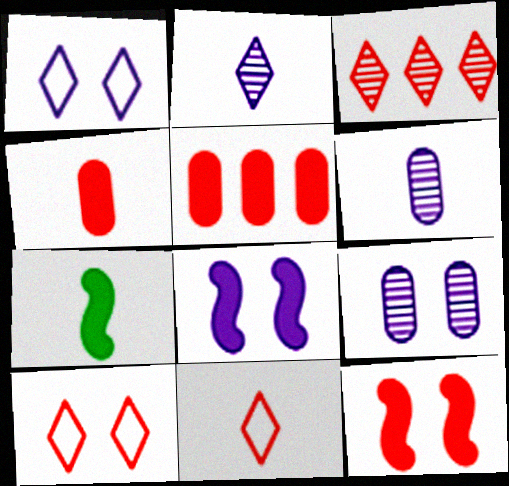[[1, 8, 9], 
[6, 7, 11]]